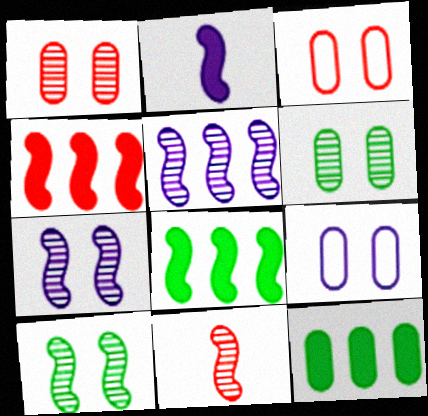[[5, 10, 11]]